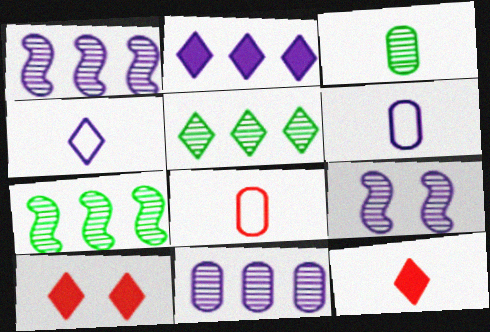[[2, 6, 9], 
[4, 5, 10], 
[6, 7, 10]]